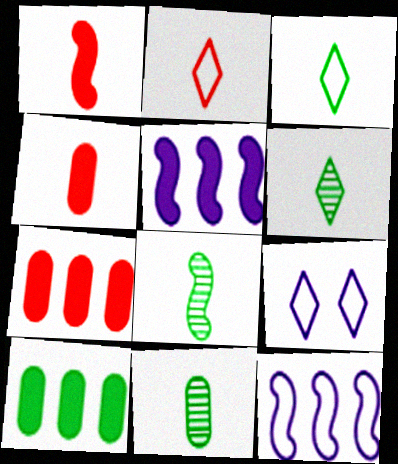[[6, 8, 11], 
[7, 8, 9]]